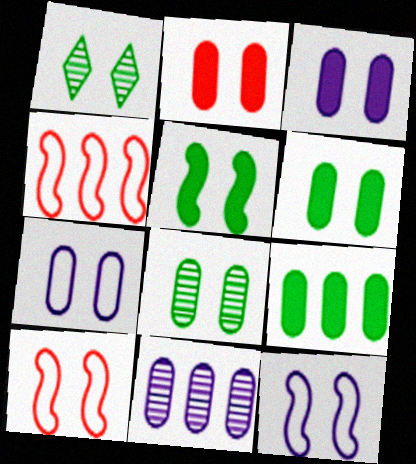[[1, 2, 12], 
[1, 3, 10], 
[2, 3, 6], 
[2, 7, 8]]